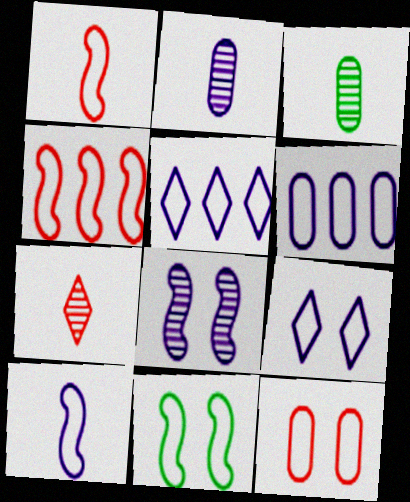[[4, 10, 11], 
[6, 9, 10], 
[9, 11, 12]]